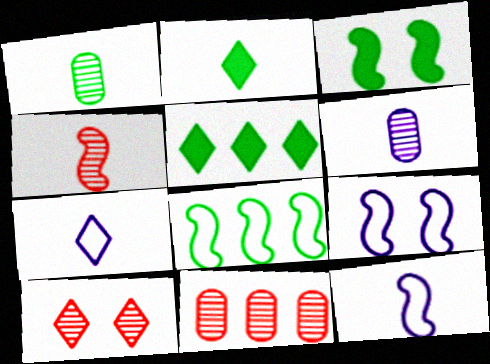[[2, 9, 11], 
[3, 7, 11], 
[4, 10, 11], 
[5, 7, 10]]